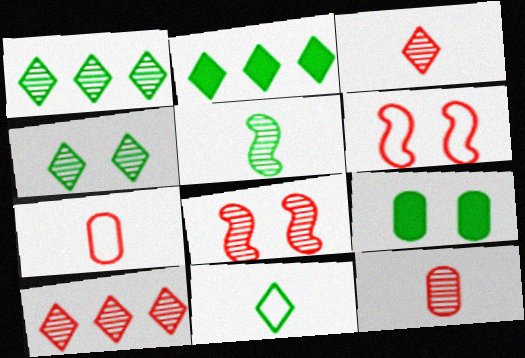[[2, 4, 11], 
[8, 10, 12]]